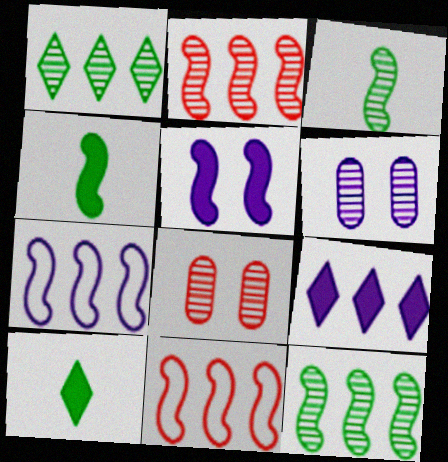[[3, 5, 11], 
[6, 10, 11], 
[7, 8, 10]]